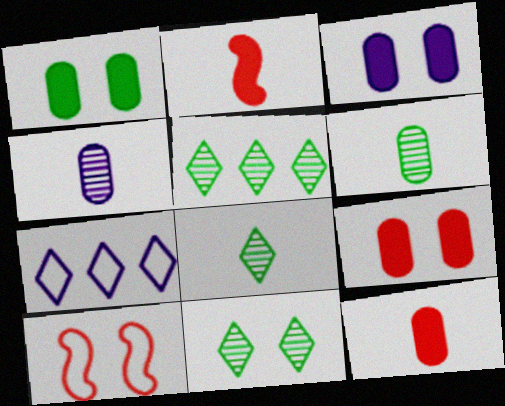[[1, 3, 9], 
[3, 10, 11], 
[5, 8, 11]]